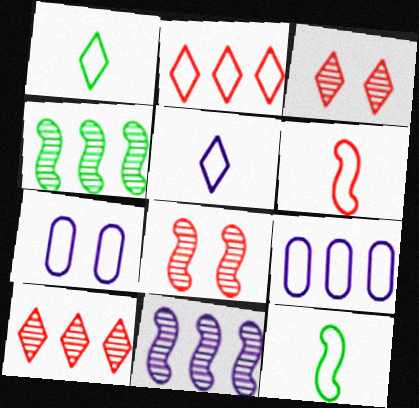[[2, 7, 12]]